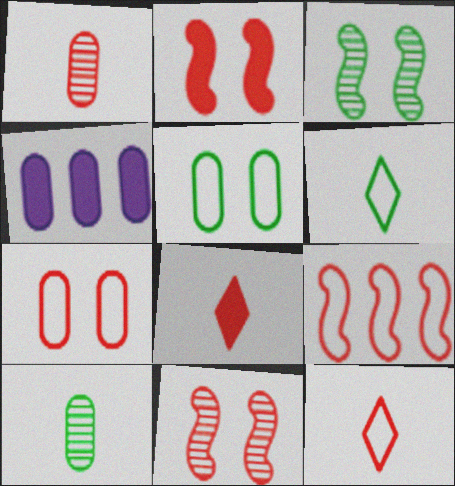[[1, 4, 5], 
[3, 4, 12], 
[4, 6, 11], 
[4, 7, 10], 
[7, 9, 12]]